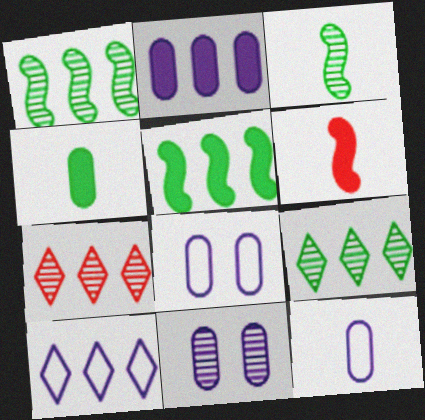[[2, 11, 12], 
[3, 7, 11], 
[6, 8, 9]]